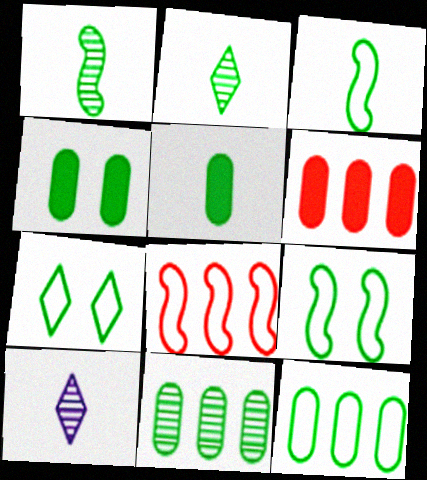[[2, 3, 5], 
[3, 7, 12], 
[4, 8, 10], 
[6, 9, 10]]